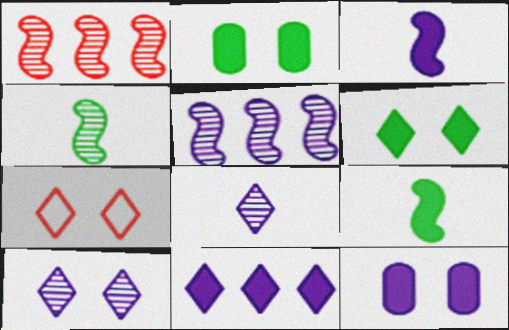[[3, 11, 12], 
[6, 7, 10]]